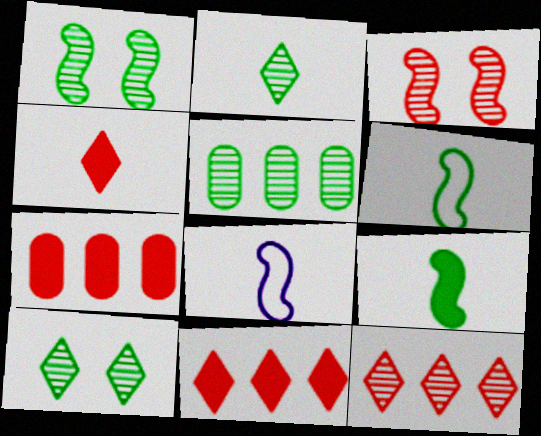[[1, 2, 5], 
[7, 8, 10]]